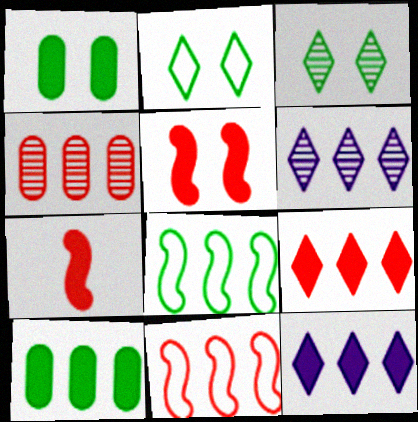[[1, 7, 12], 
[4, 8, 12], 
[4, 9, 11], 
[6, 10, 11]]